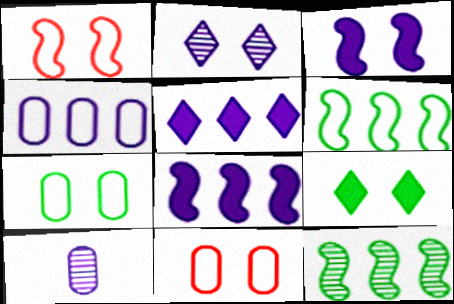[]